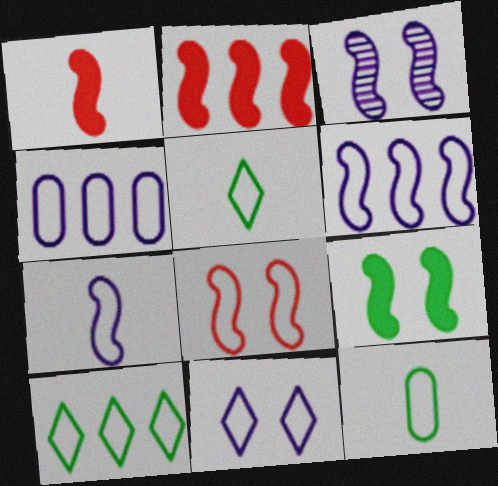[[3, 8, 9], 
[4, 5, 8], 
[4, 7, 11]]